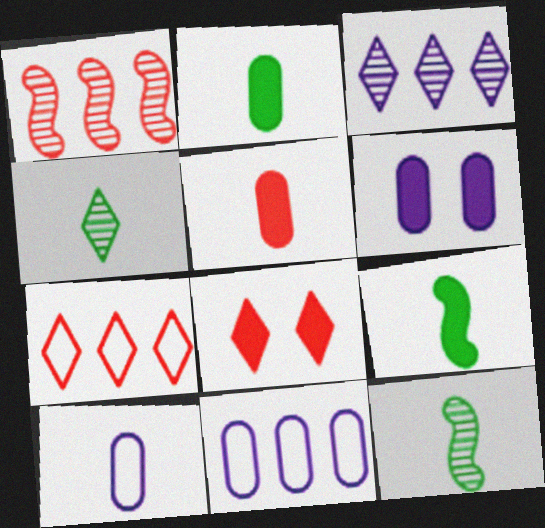[[6, 7, 12], 
[8, 11, 12]]